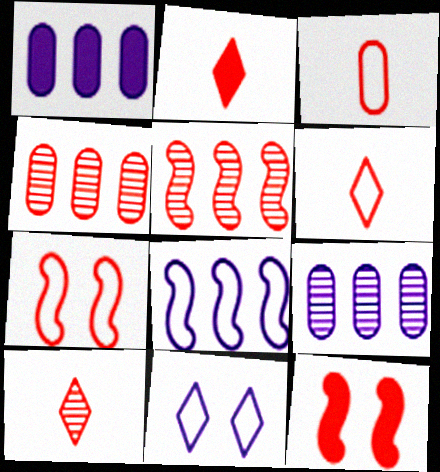[[2, 4, 7], 
[2, 6, 10], 
[4, 6, 12]]